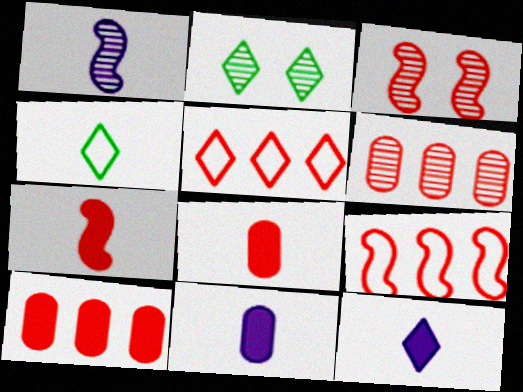[[1, 2, 6], 
[1, 4, 8], 
[2, 5, 12], 
[2, 9, 11], 
[3, 5, 8], 
[3, 7, 9]]